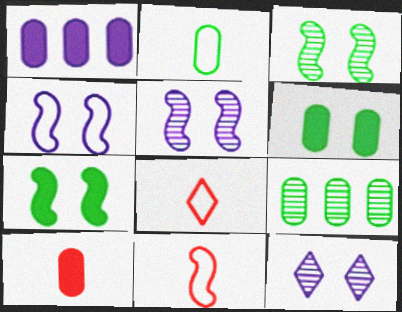[[1, 3, 8], 
[1, 6, 10], 
[2, 6, 9]]